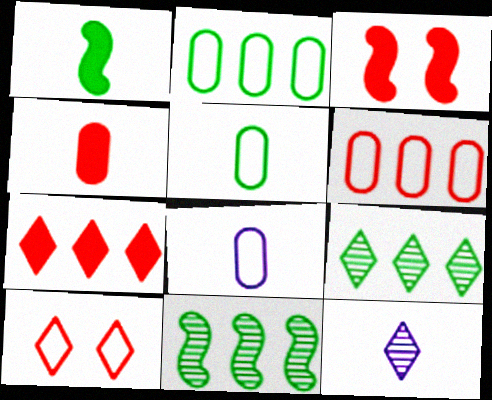[[2, 3, 12], 
[3, 4, 7], 
[3, 8, 9]]